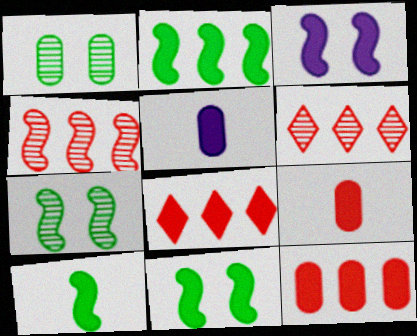[[2, 10, 11], 
[5, 8, 11]]